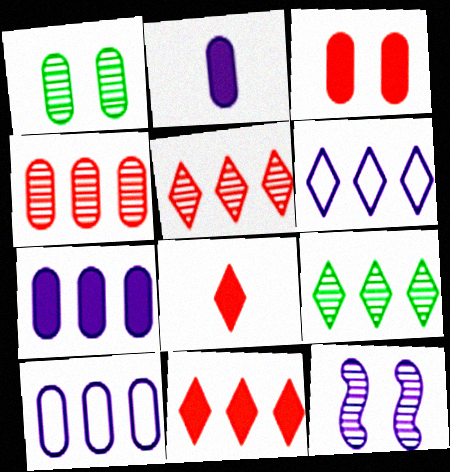[[2, 6, 12], 
[6, 9, 11]]